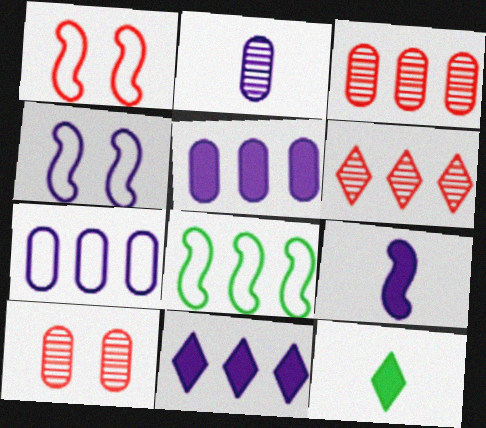[[2, 4, 11], 
[3, 4, 12], 
[3, 8, 11], 
[5, 6, 8]]